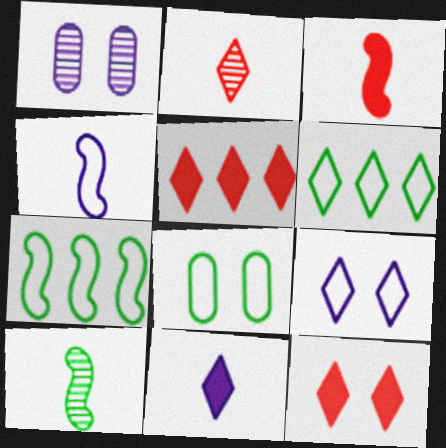[[1, 3, 6], 
[3, 4, 10]]